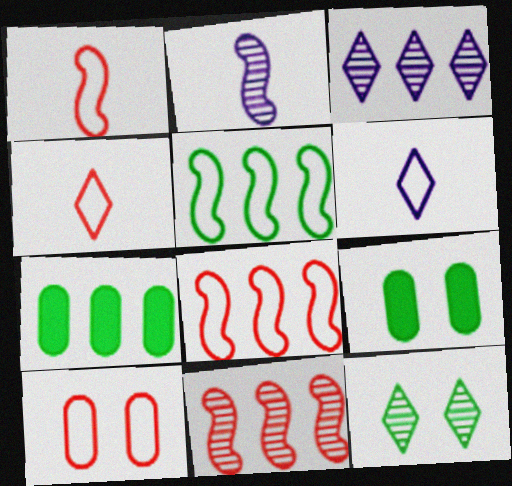[[1, 3, 9], 
[3, 7, 8], 
[4, 8, 10], 
[5, 6, 10], 
[6, 9, 11]]